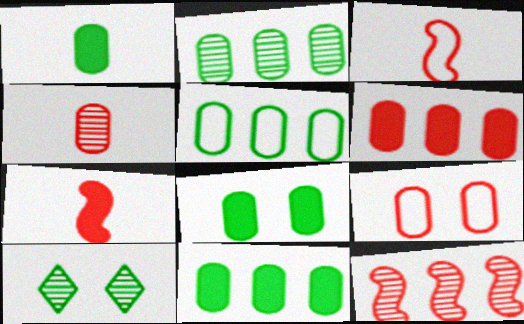[[1, 8, 11], 
[2, 5, 11], 
[4, 6, 9]]